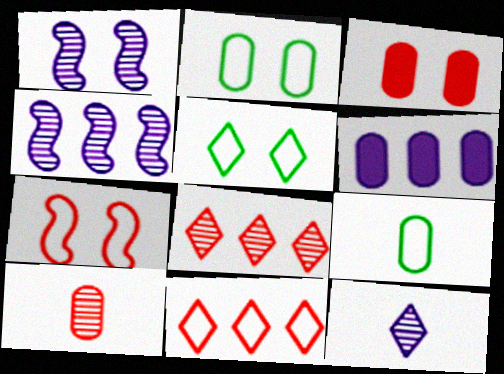[[1, 3, 5], 
[2, 6, 10]]